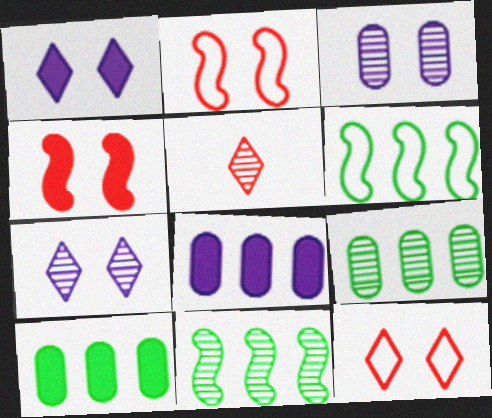[[3, 5, 11]]